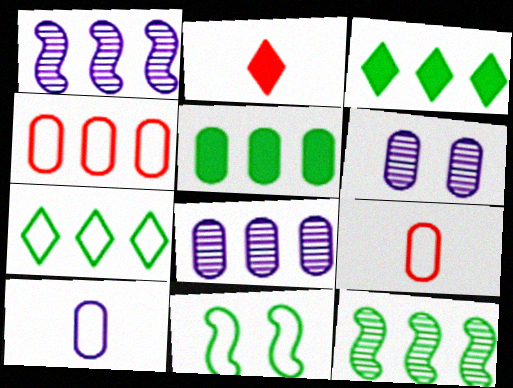[[1, 3, 4], 
[2, 8, 11], 
[4, 5, 8], 
[5, 6, 9], 
[5, 7, 12]]